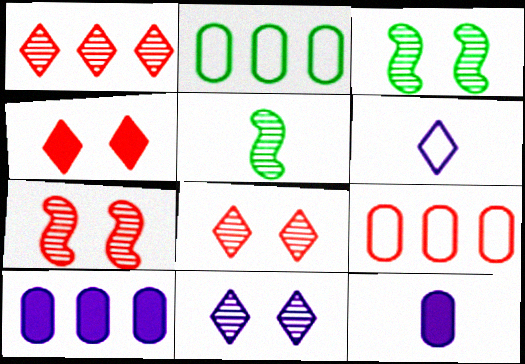[]